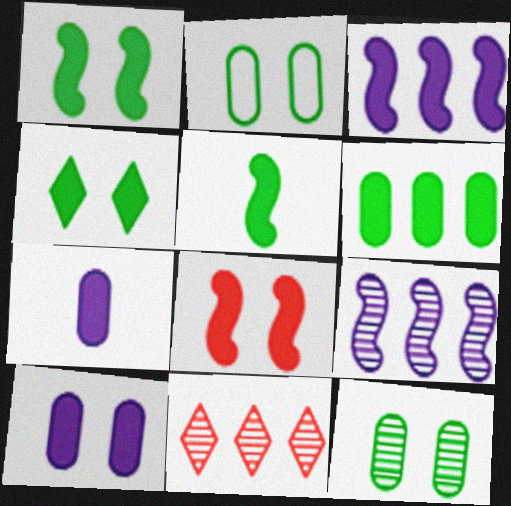[[3, 5, 8], 
[4, 5, 6], 
[4, 8, 10]]